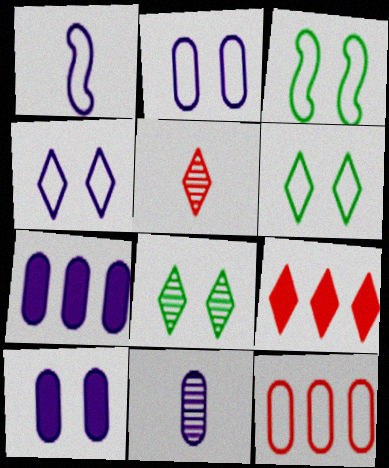[[1, 6, 12], 
[2, 7, 11], 
[3, 5, 7], 
[3, 9, 11]]